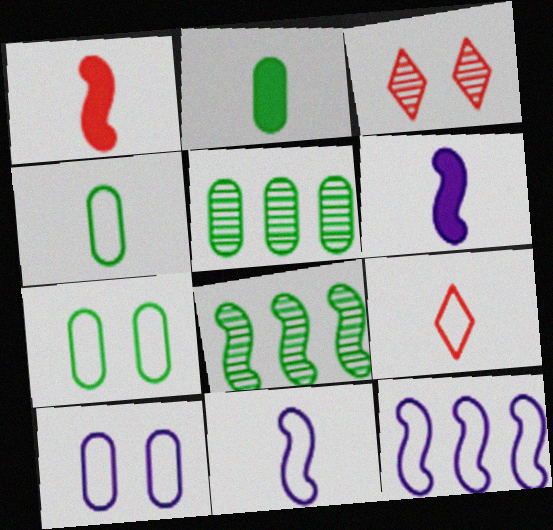[[2, 3, 12], 
[2, 5, 7], 
[4, 9, 11], 
[7, 9, 12]]